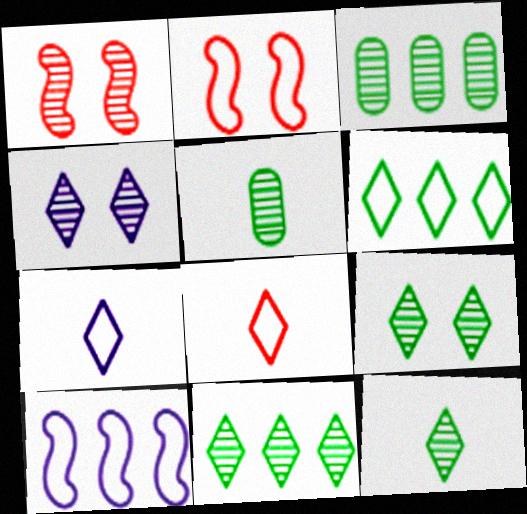[[9, 11, 12]]